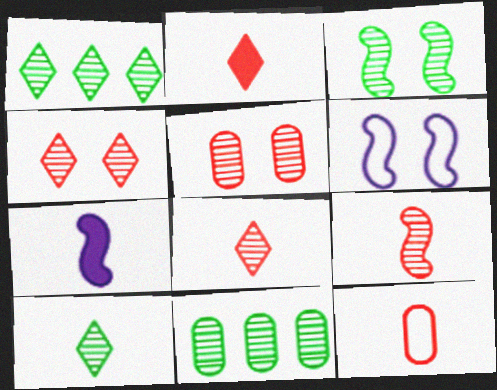[[2, 6, 11], 
[2, 9, 12], 
[3, 10, 11], 
[7, 10, 12]]